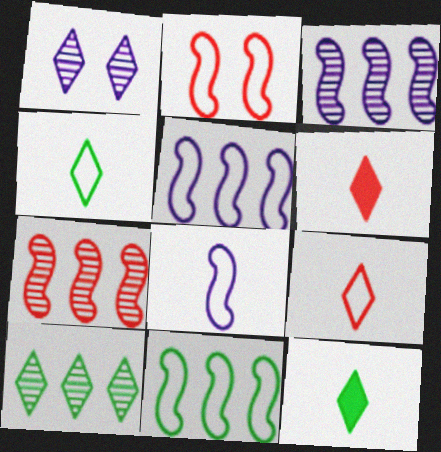[[2, 8, 11]]